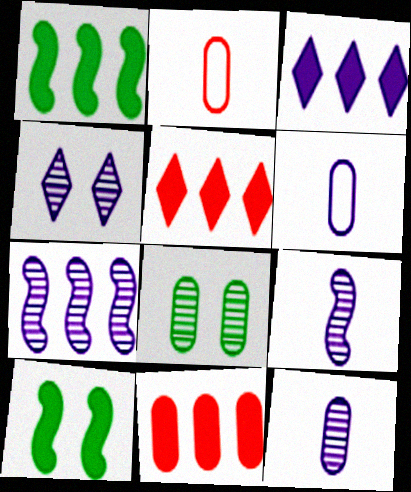[[1, 2, 4], 
[1, 3, 11], 
[4, 7, 12], 
[6, 8, 11]]